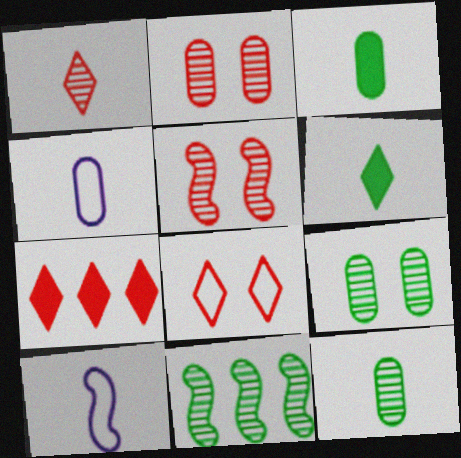[[1, 3, 10], 
[1, 7, 8], 
[7, 9, 10]]